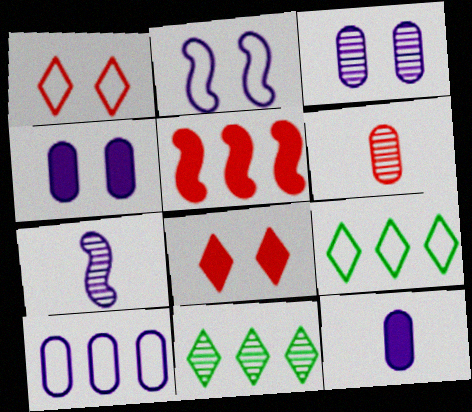[[1, 5, 6], 
[3, 10, 12], 
[5, 10, 11]]